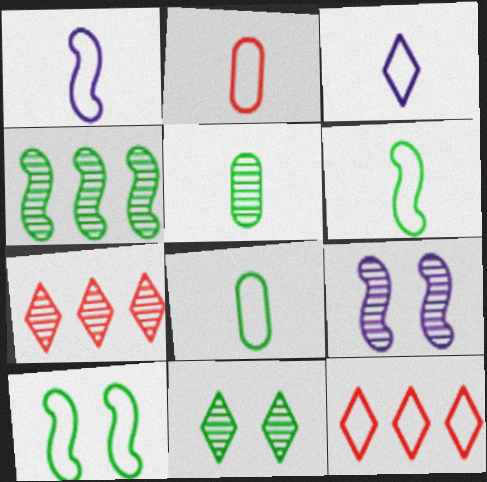[[2, 3, 6], 
[4, 5, 11], 
[5, 7, 9]]